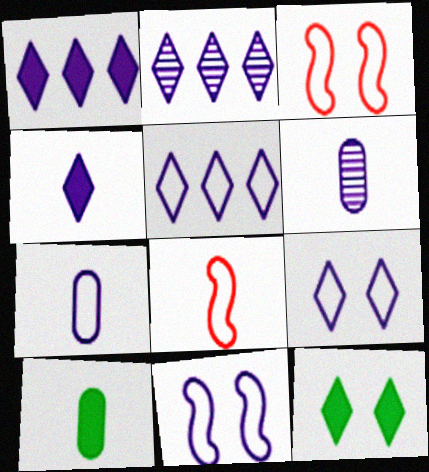[[1, 2, 5], 
[1, 6, 11], 
[2, 3, 10], 
[2, 4, 9], 
[5, 7, 11]]